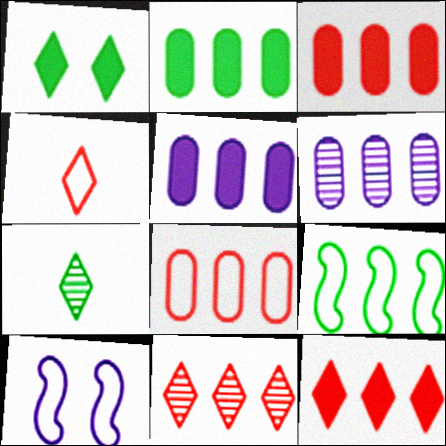[[2, 3, 5], 
[2, 6, 8], 
[3, 7, 10], 
[5, 9, 11], 
[6, 9, 12]]